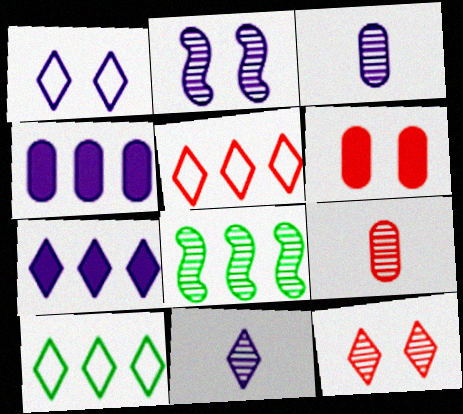[[1, 7, 11], 
[3, 8, 12], 
[4, 5, 8]]